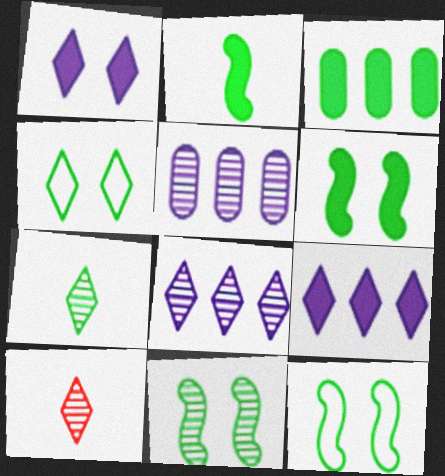[[3, 7, 12], 
[4, 9, 10], 
[5, 10, 11], 
[6, 11, 12]]